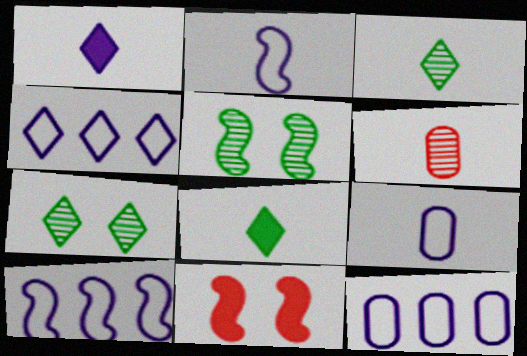[[2, 6, 8], 
[3, 11, 12], 
[4, 10, 12]]